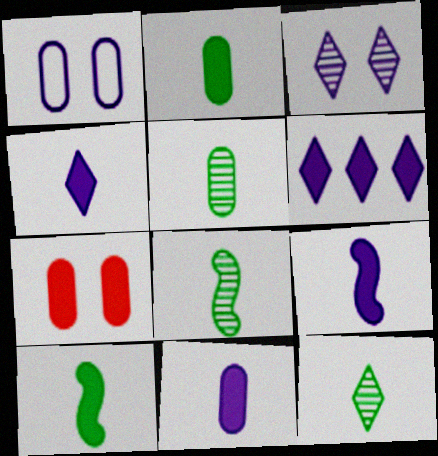[[4, 9, 11], 
[5, 8, 12], 
[6, 7, 10]]